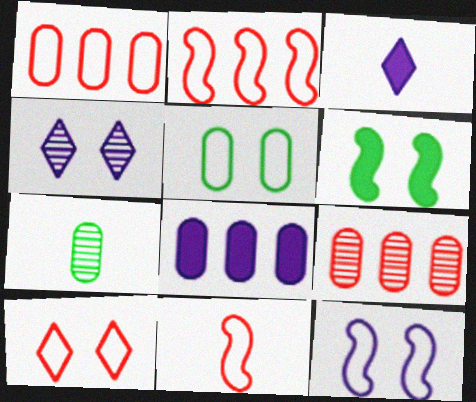[[1, 10, 11], 
[3, 7, 11], 
[5, 10, 12]]